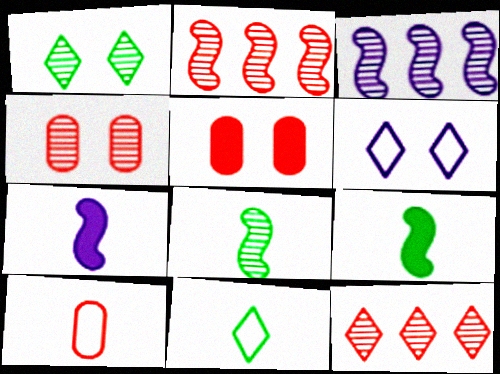[[3, 5, 11]]